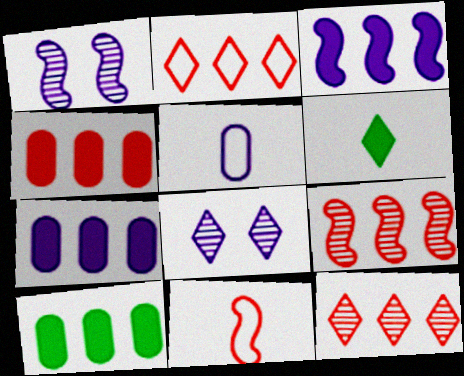[[2, 4, 9], 
[2, 6, 8], 
[3, 5, 8], 
[4, 7, 10], 
[8, 10, 11]]